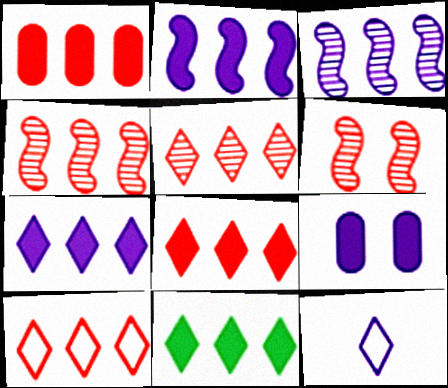[[1, 2, 11], 
[1, 4, 10], 
[3, 9, 12], 
[5, 8, 10], 
[7, 8, 11]]